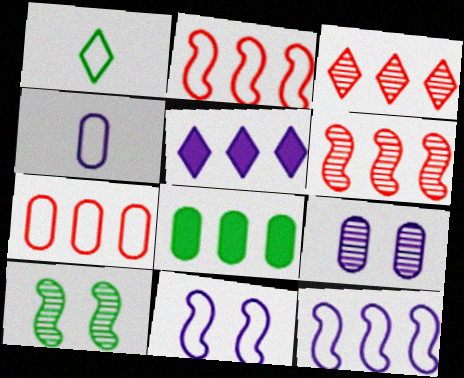[[1, 7, 11], 
[1, 8, 10], 
[3, 8, 12]]